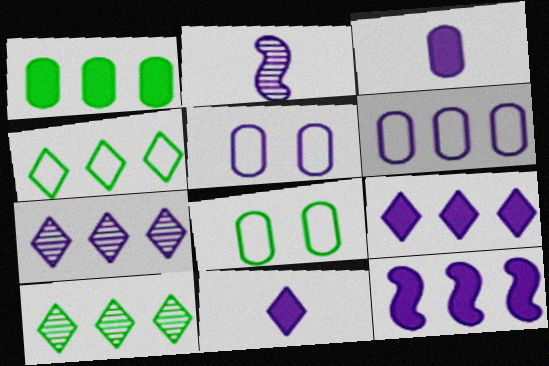[[2, 5, 9], 
[6, 7, 12]]